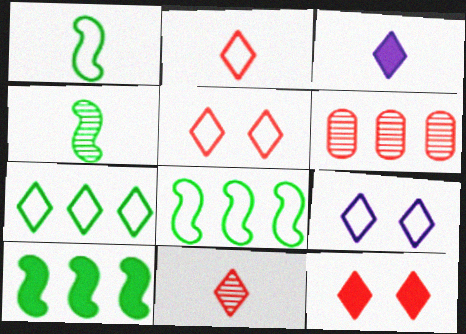[[2, 7, 9]]